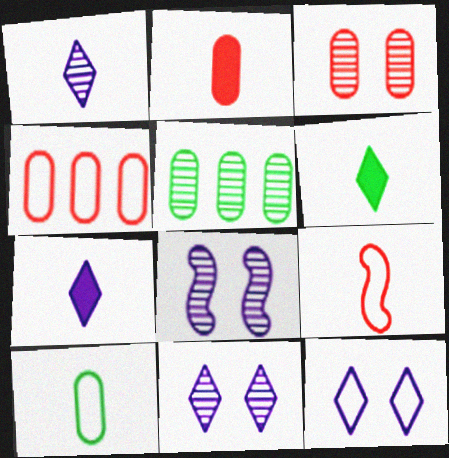[[2, 3, 4], 
[4, 6, 8]]